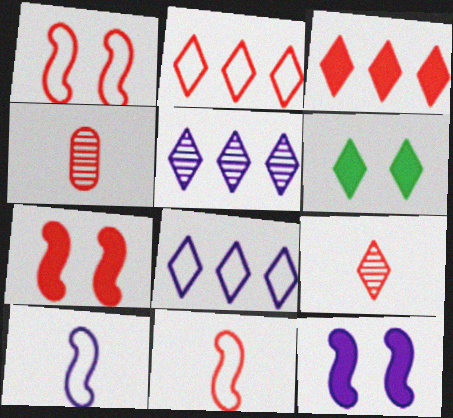[[1, 3, 4], 
[2, 4, 7], 
[6, 8, 9]]